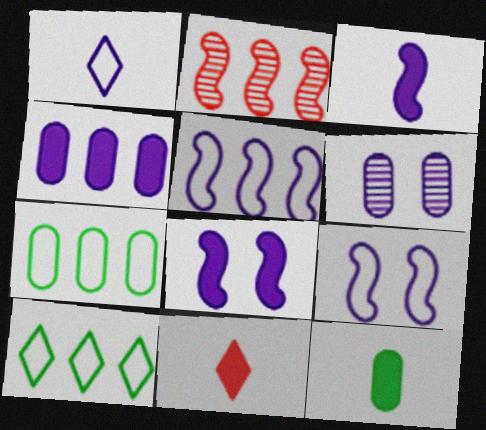[[2, 4, 10], 
[3, 11, 12]]